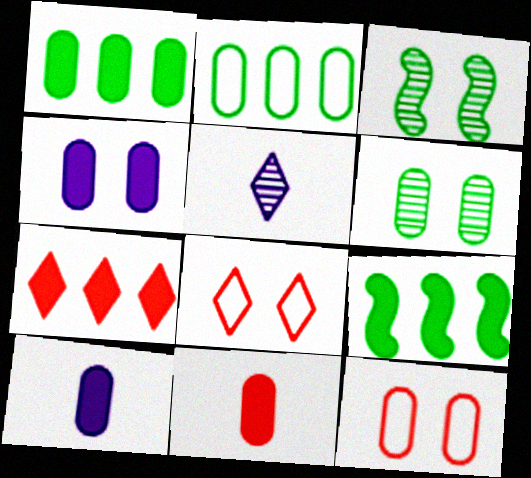[[1, 4, 11], 
[3, 4, 8], 
[4, 6, 12], 
[5, 9, 12]]